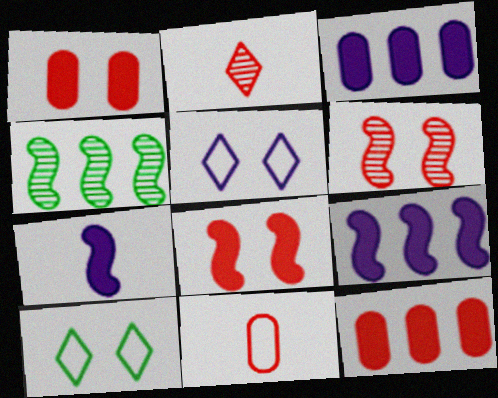[]